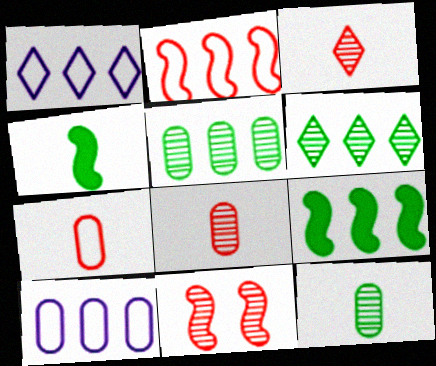[]